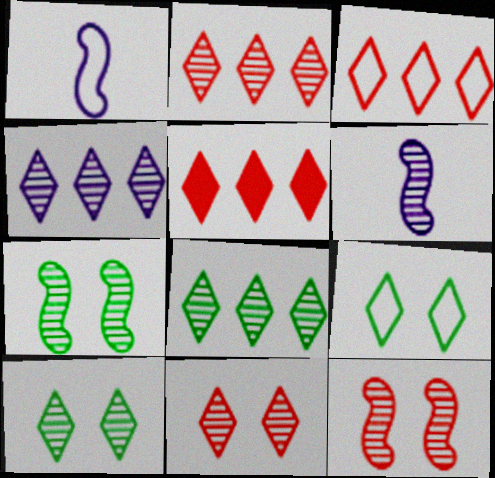[[2, 3, 5], 
[2, 4, 8]]